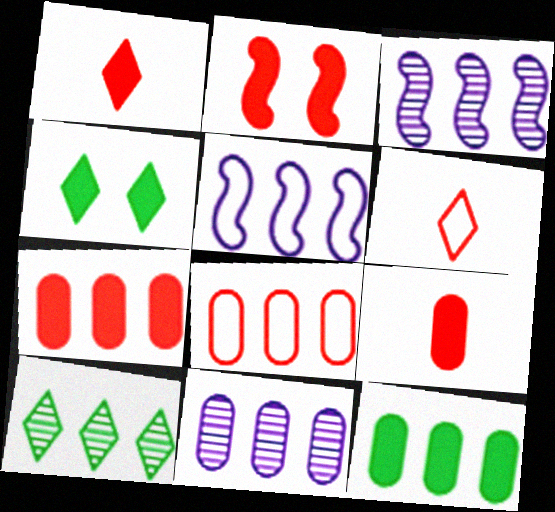[[1, 2, 7], 
[5, 7, 10], 
[8, 11, 12]]